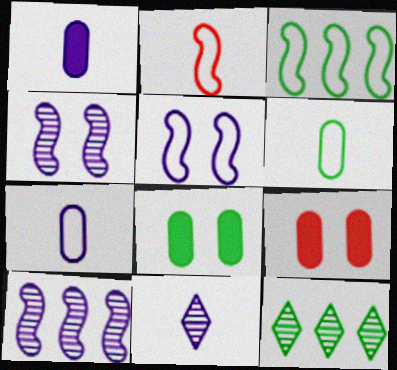[[2, 3, 5], 
[3, 9, 11]]